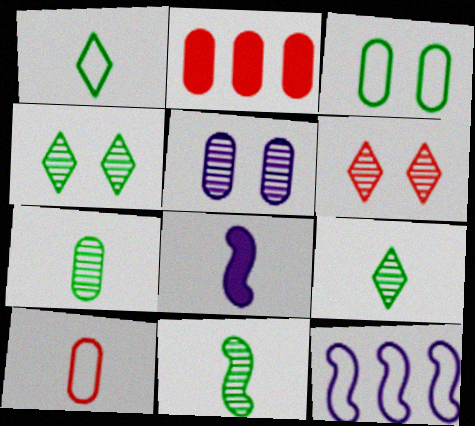[[7, 9, 11], 
[8, 9, 10]]